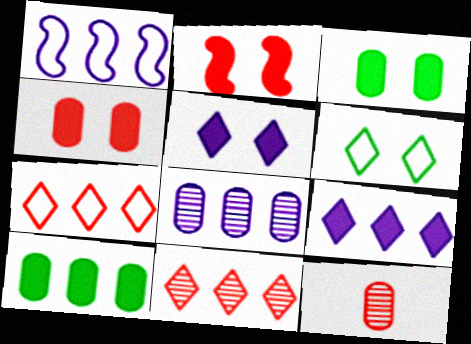[[1, 8, 9], 
[1, 10, 11], 
[2, 3, 5], 
[2, 7, 12]]